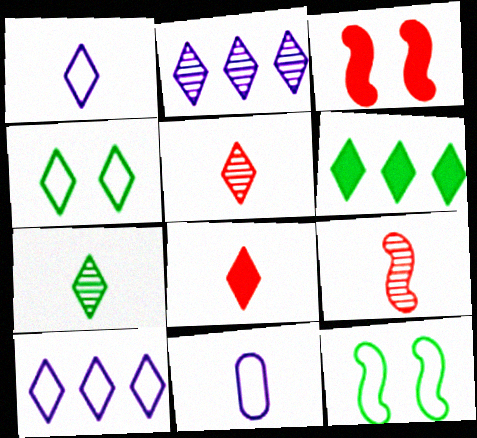[[1, 7, 8], 
[2, 4, 8], 
[4, 6, 7]]